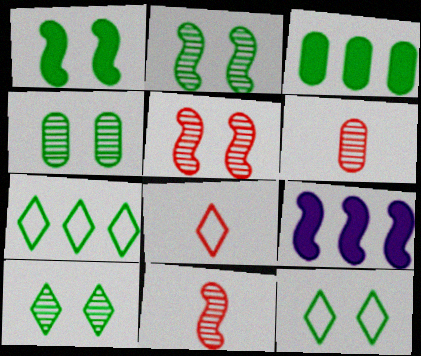[[1, 4, 12], 
[2, 4, 10], 
[4, 8, 9], 
[6, 9, 12]]